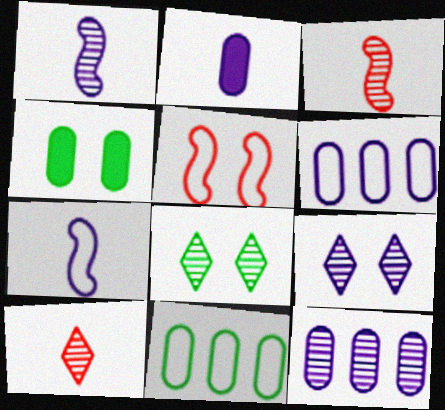[[1, 9, 12], 
[3, 8, 12], 
[4, 5, 9]]